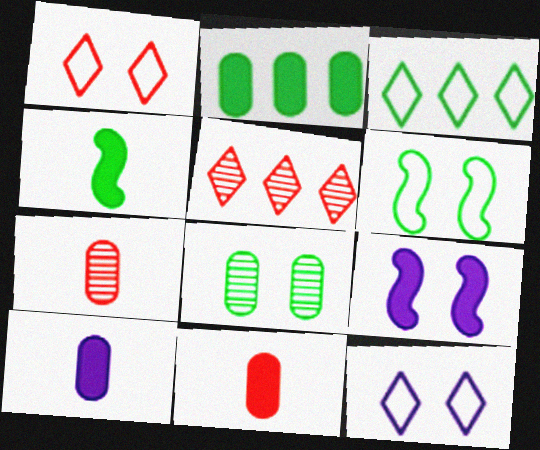[[1, 8, 9], 
[3, 4, 8], 
[3, 7, 9], 
[5, 6, 10]]